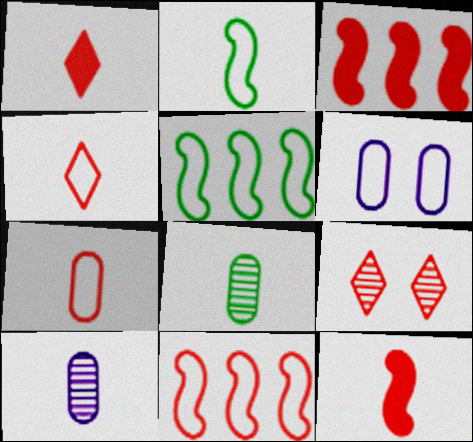[[1, 2, 10], 
[3, 7, 9], 
[4, 5, 6]]